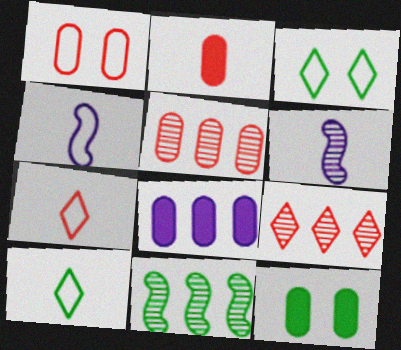[[1, 2, 5], 
[2, 6, 10], 
[2, 8, 12], 
[4, 9, 12], 
[10, 11, 12]]